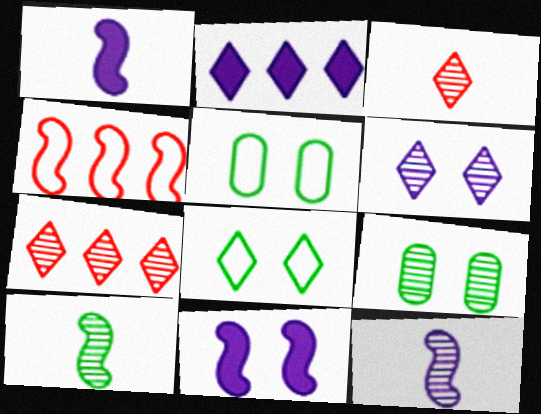[[1, 5, 7], 
[2, 3, 8], 
[4, 10, 11], 
[7, 9, 12]]